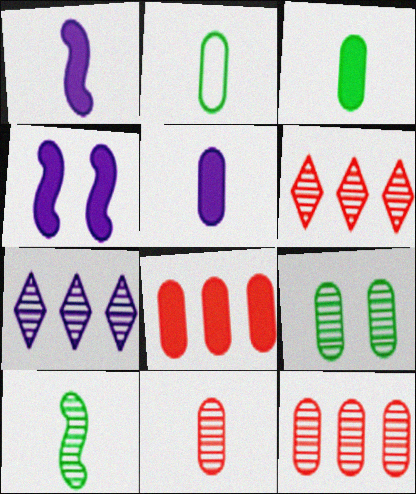[[2, 4, 6], 
[2, 5, 11]]